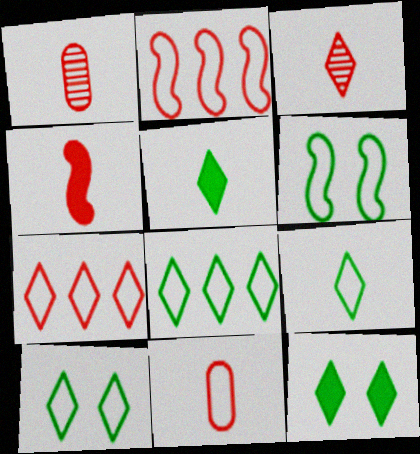[[3, 4, 11], 
[8, 9, 10]]